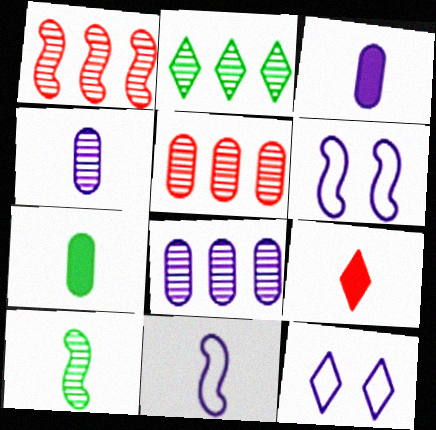[[1, 2, 8], 
[1, 7, 12], 
[2, 9, 12]]